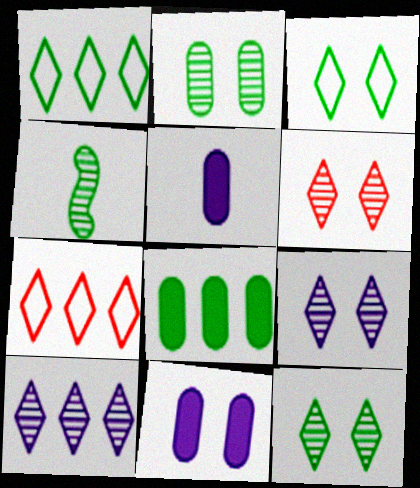[[3, 4, 8], 
[4, 7, 11], 
[6, 9, 12]]